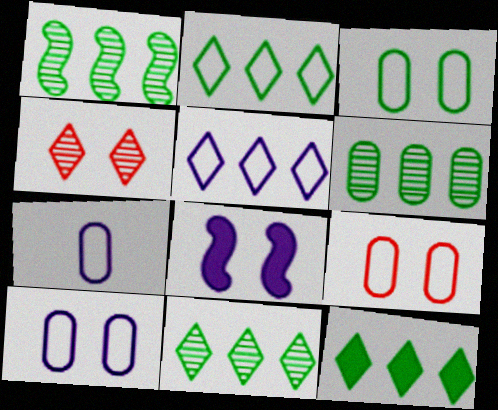[[1, 6, 11], 
[2, 11, 12], 
[3, 4, 8], 
[3, 9, 10]]